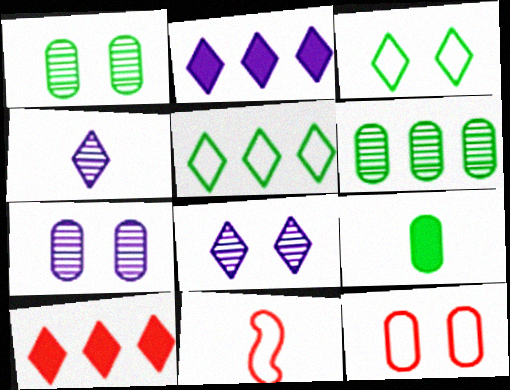[[1, 2, 11], 
[3, 4, 10], 
[4, 9, 11]]